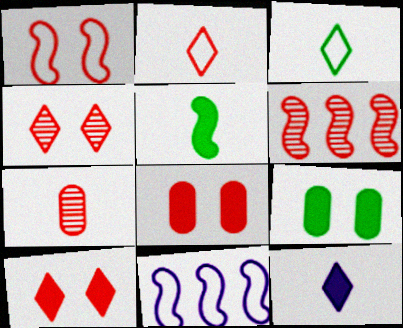[[1, 4, 8], 
[2, 6, 8], 
[4, 6, 7]]